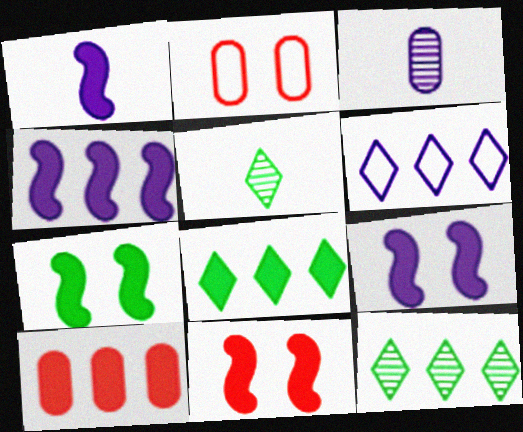[[1, 2, 12], 
[1, 4, 9], 
[2, 4, 5], 
[3, 6, 9], 
[4, 8, 10], 
[7, 9, 11]]